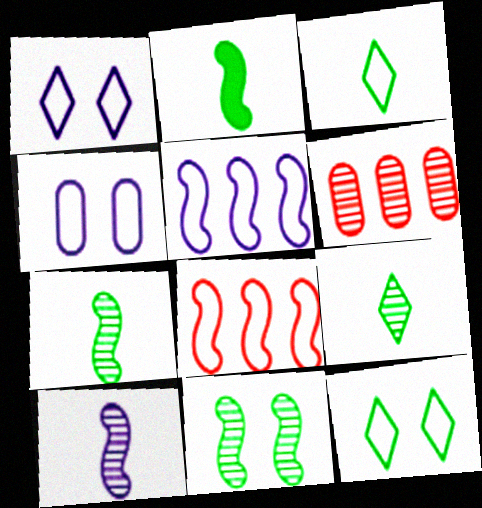[[1, 2, 6], 
[3, 4, 8]]